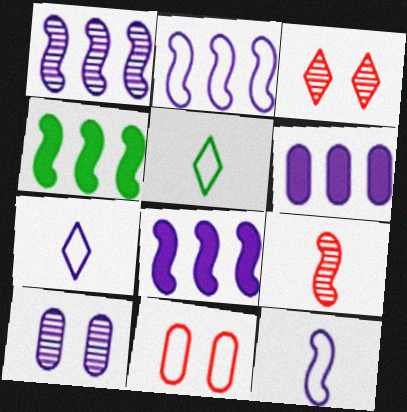[[1, 2, 8], 
[2, 5, 11], 
[7, 8, 10]]